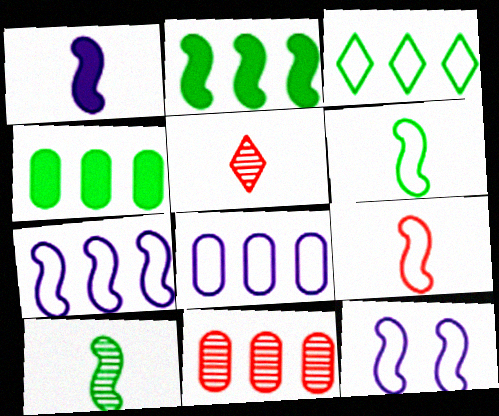[[1, 9, 10], 
[4, 5, 12], 
[4, 8, 11]]